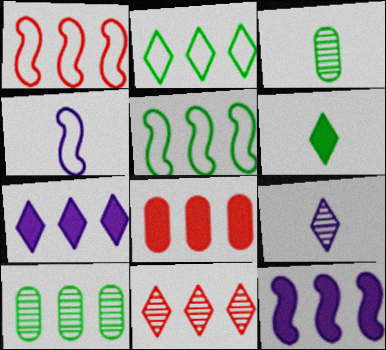[[1, 7, 10], 
[1, 8, 11], 
[2, 7, 11]]